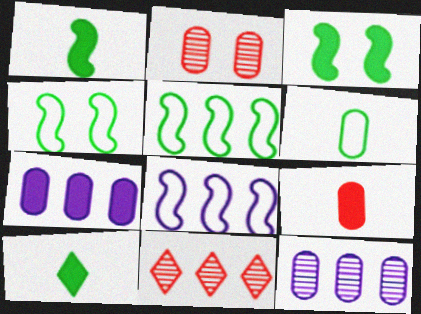[[2, 6, 7], 
[2, 8, 10], 
[5, 7, 11]]